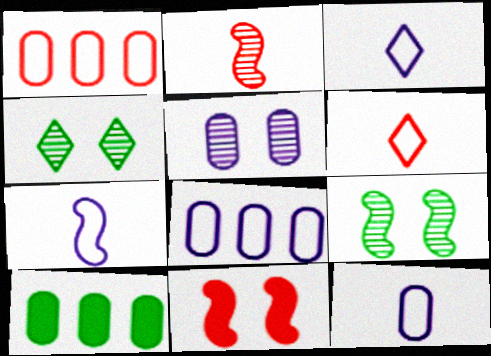[[3, 7, 12]]